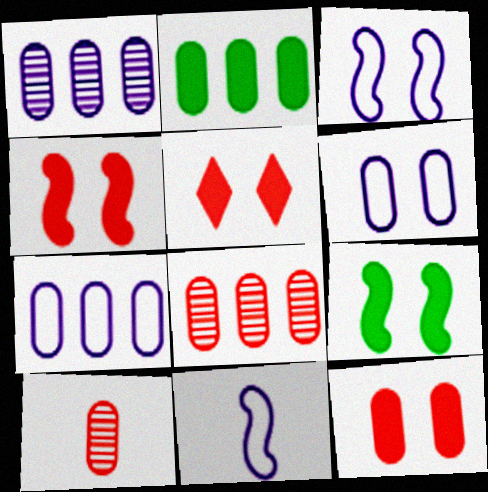[[2, 6, 10], 
[2, 7, 8], 
[4, 5, 12]]